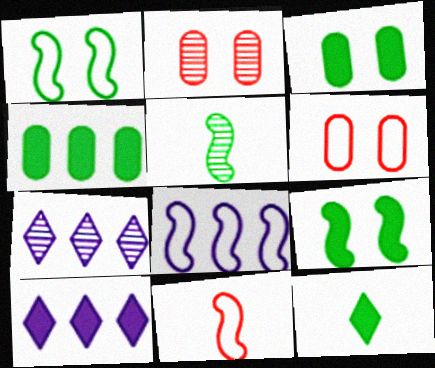[[1, 8, 11], 
[2, 5, 7], 
[2, 8, 12], 
[3, 7, 11], 
[4, 9, 12], 
[5, 6, 10]]